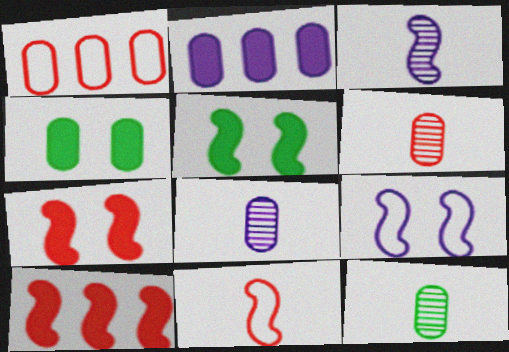[[1, 4, 8], 
[6, 8, 12]]